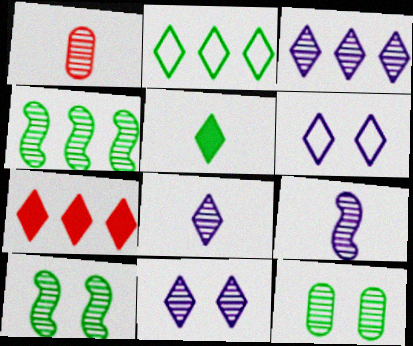[[1, 3, 10], 
[1, 4, 11], 
[2, 3, 7], 
[3, 8, 11]]